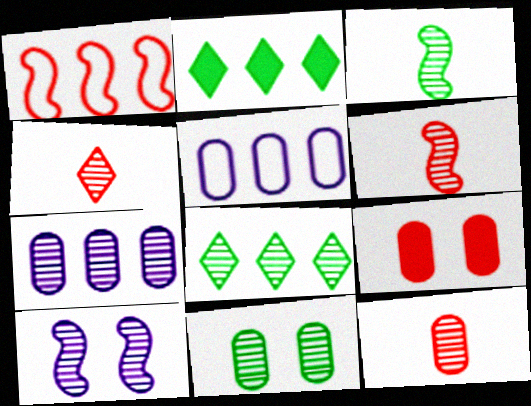[[1, 2, 7], 
[1, 4, 9], 
[3, 8, 11], 
[4, 6, 12], 
[7, 11, 12], 
[8, 10, 12]]